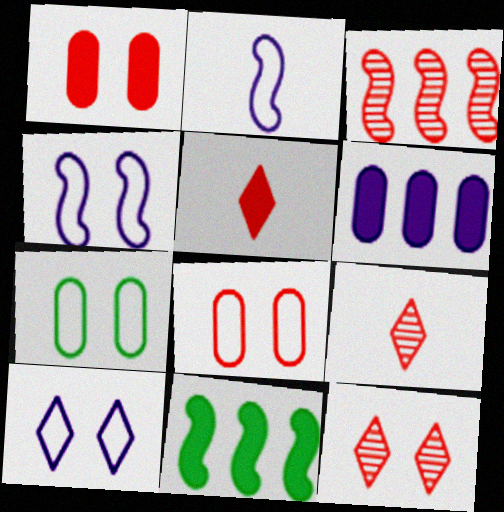[[3, 5, 8]]